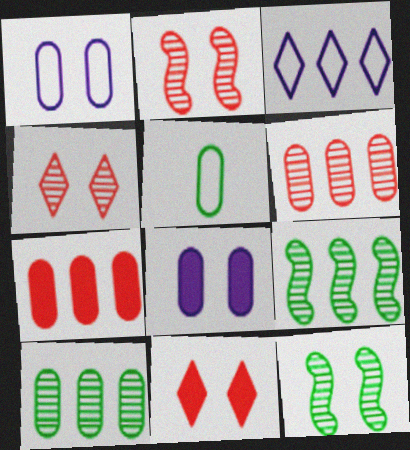[[1, 11, 12], 
[3, 7, 9], 
[5, 6, 8]]